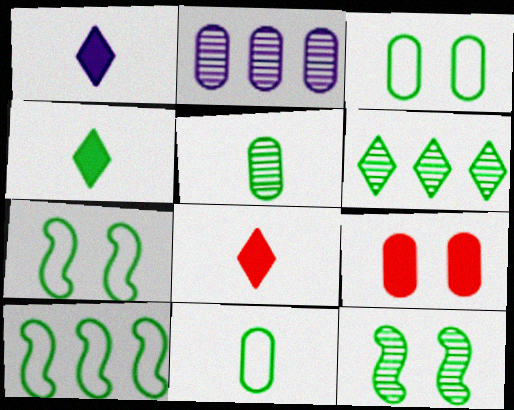[[1, 4, 8], 
[2, 7, 8], 
[2, 9, 11], 
[5, 6, 12]]